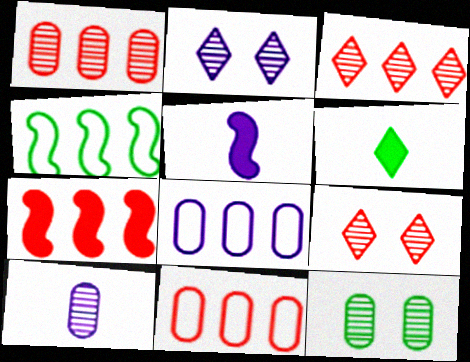[[1, 10, 12], 
[2, 5, 8], 
[3, 7, 11], 
[4, 6, 12]]